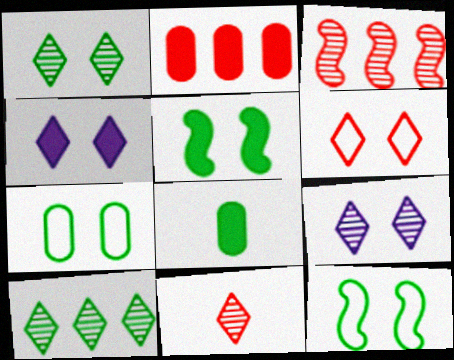[[1, 4, 6], 
[1, 5, 7], 
[8, 10, 12], 
[9, 10, 11]]